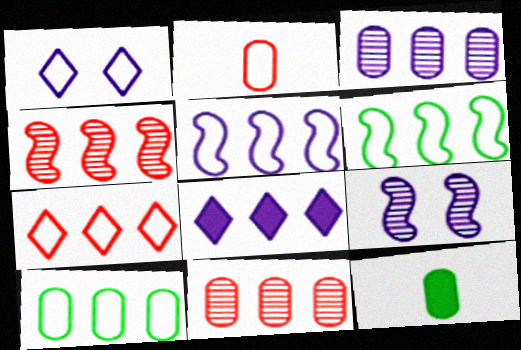[[1, 2, 6], 
[1, 4, 12], 
[3, 5, 8], 
[4, 8, 10], 
[5, 7, 10], 
[6, 8, 11], 
[7, 9, 12]]